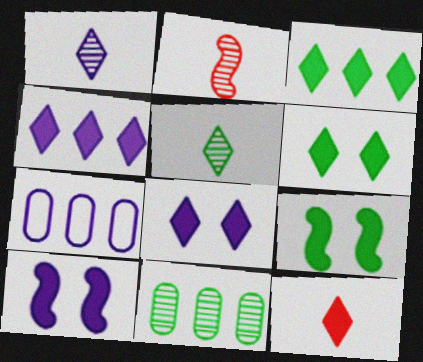[[1, 7, 10], 
[2, 6, 7], 
[3, 8, 12], 
[4, 6, 12]]